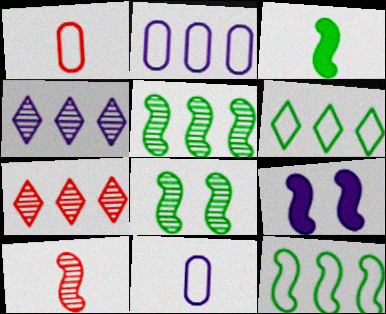[[3, 8, 12], 
[4, 9, 11], 
[9, 10, 12]]